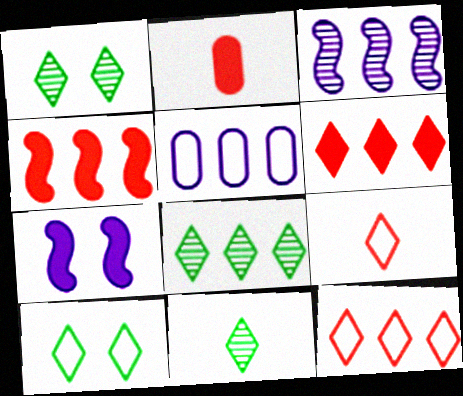[[1, 8, 11], 
[2, 3, 10], 
[4, 5, 8]]